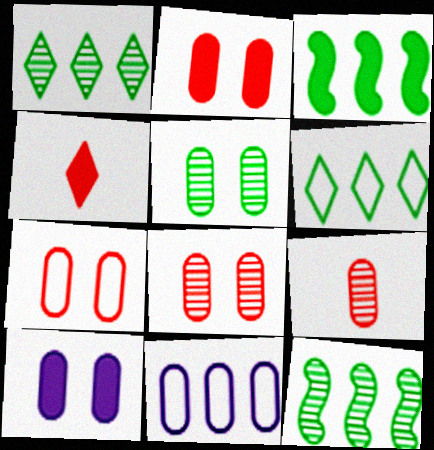[[2, 7, 8], 
[3, 4, 10], 
[5, 7, 10]]